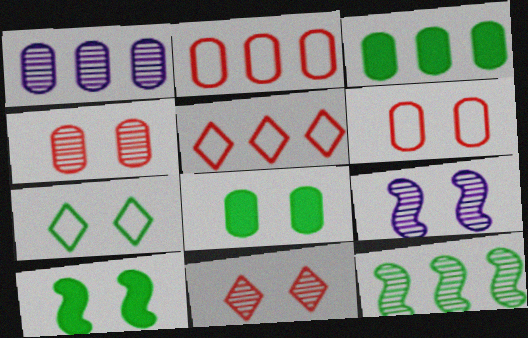[[1, 2, 3]]